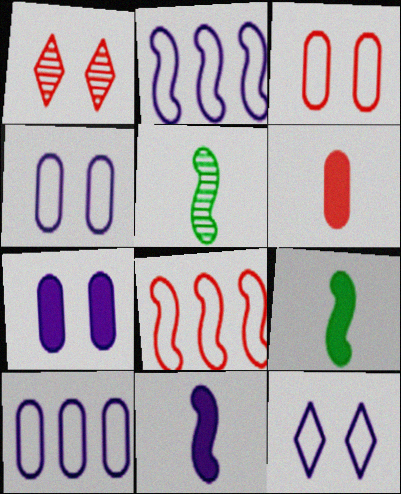[[1, 6, 8], 
[1, 9, 10]]